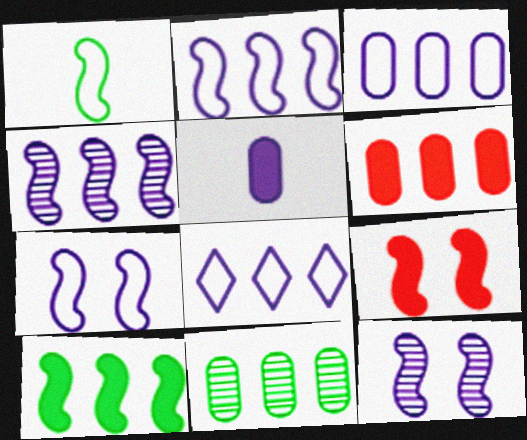[[1, 4, 9], 
[2, 3, 8], 
[3, 6, 11], 
[5, 8, 12]]